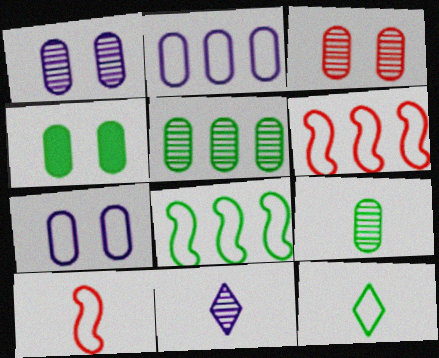[[3, 4, 7], 
[4, 6, 11], 
[6, 7, 12]]